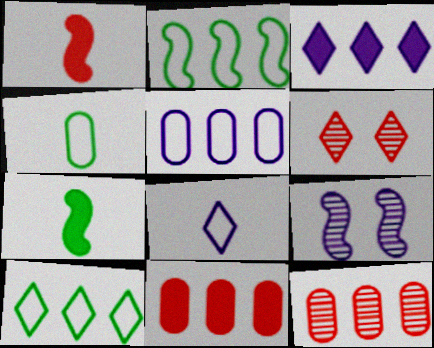[[1, 2, 9], 
[2, 3, 12], 
[5, 6, 7]]